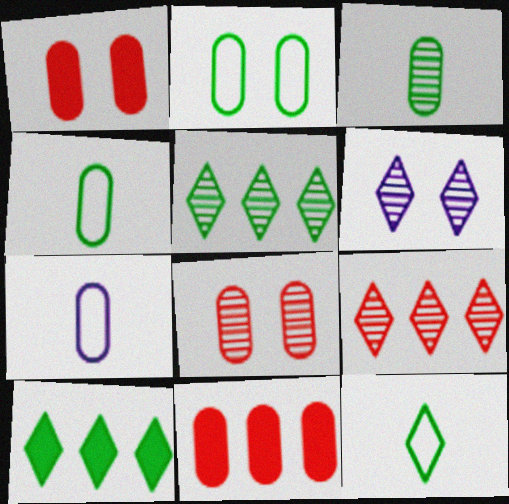[]